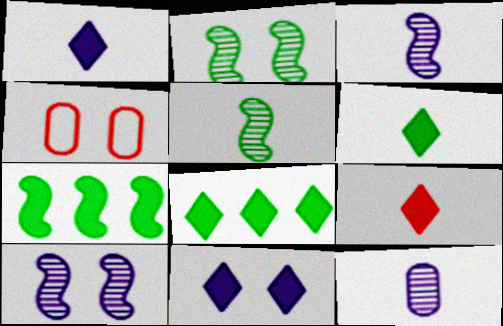[[1, 6, 9], 
[2, 4, 11], 
[3, 4, 8], 
[8, 9, 11]]